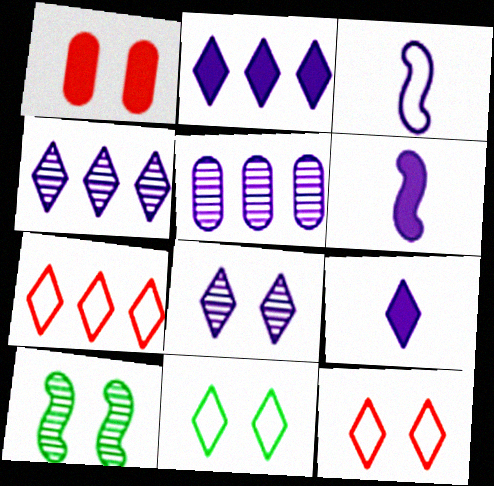[]